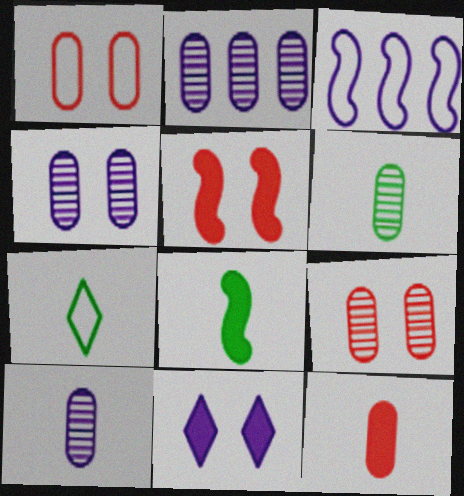[[1, 3, 7], 
[2, 4, 10], 
[2, 5, 7], 
[2, 6, 9], 
[3, 10, 11], 
[6, 7, 8]]